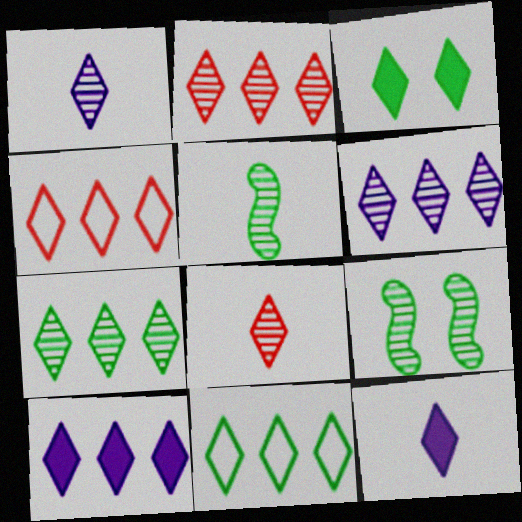[[1, 3, 4], 
[2, 6, 7], 
[2, 10, 11], 
[4, 7, 10]]